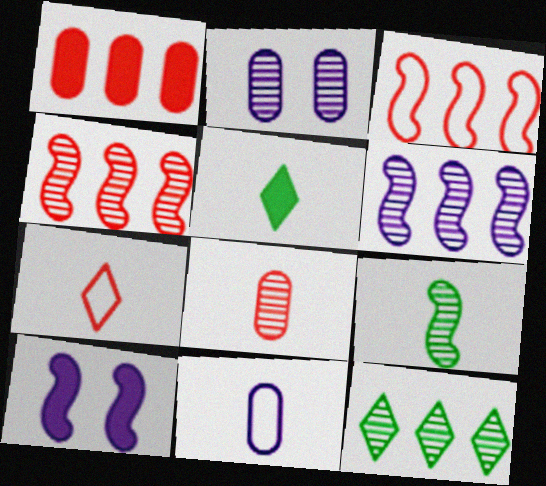[[1, 5, 10], 
[2, 3, 5], 
[3, 9, 10]]